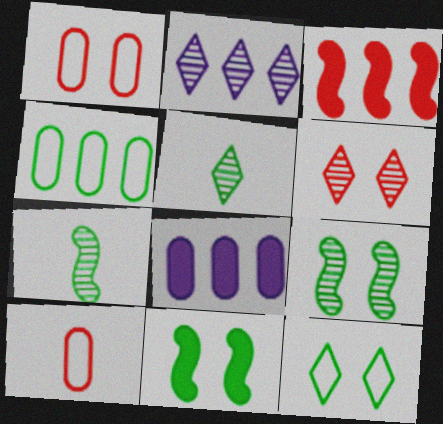[[2, 3, 4], 
[2, 5, 6], 
[2, 10, 11], 
[3, 6, 10], 
[4, 5, 11]]